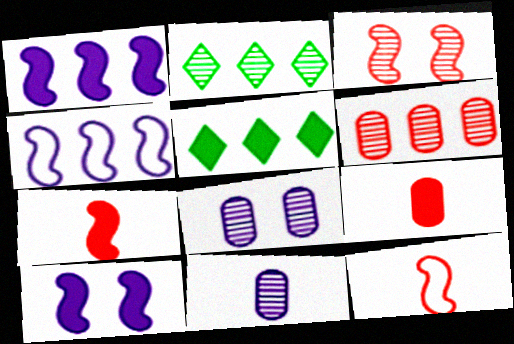[[2, 3, 11], 
[4, 5, 6], 
[5, 8, 12], 
[5, 9, 10]]